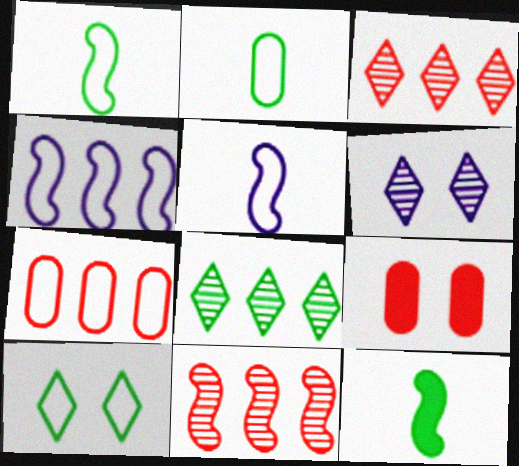[[5, 7, 10], 
[5, 8, 9], 
[6, 7, 12]]